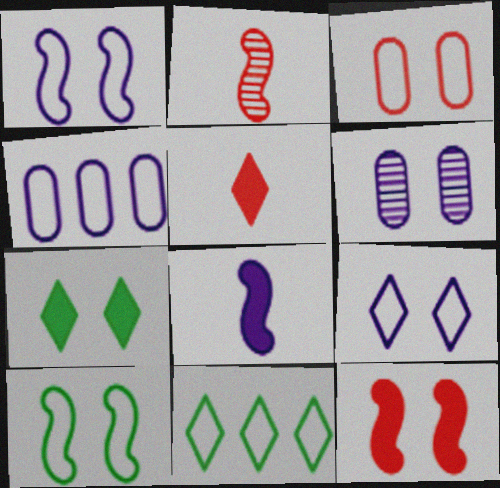[[2, 4, 7], 
[3, 9, 10]]